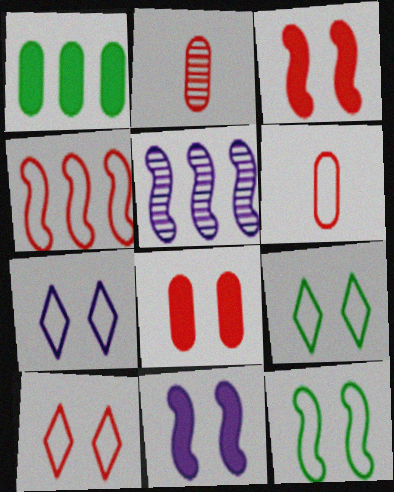[[4, 6, 10], 
[7, 9, 10]]